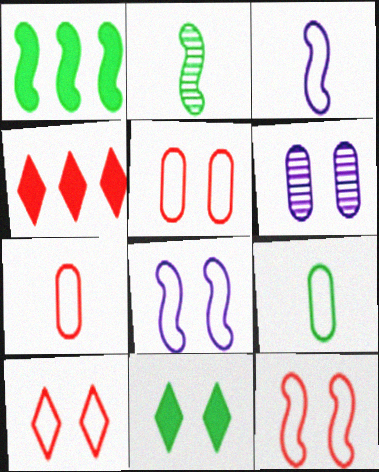[[5, 10, 12], 
[6, 11, 12]]